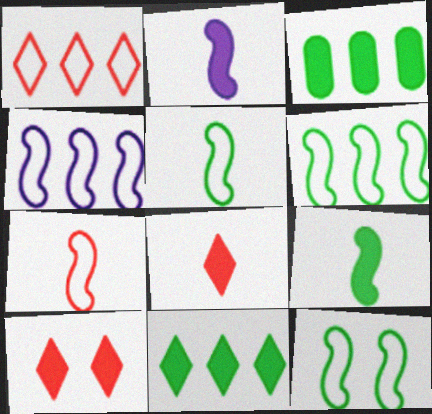[[2, 3, 10], 
[4, 7, 12], 
[5, 6, 12]]